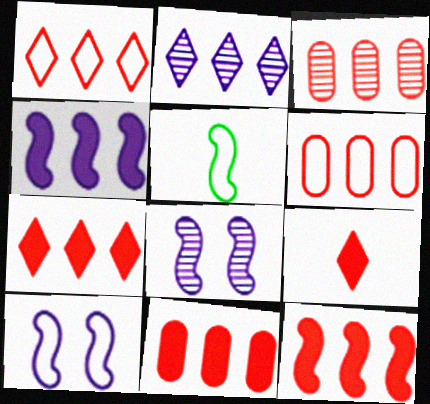[[1, 3, 12], 
[3, 6, 11], 
[5, 8, 12], 
[7, 11, 12]]